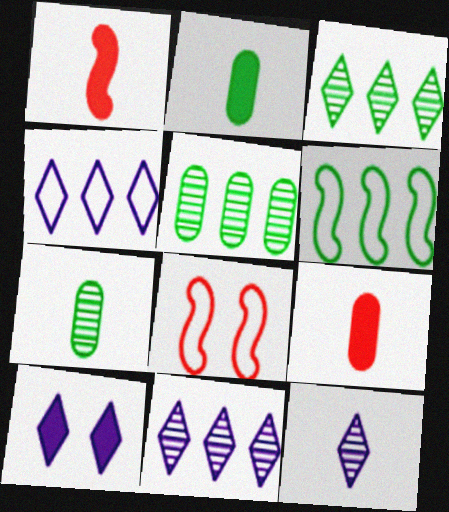[[2, 8, 11], 
[4, 10, 12]]